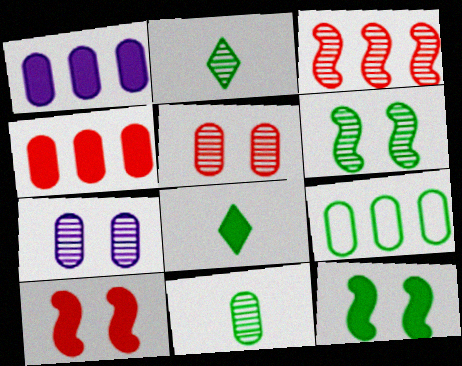[[1, 8, 10], 
[2, 3, 7], 
[2, 9, 12], 
[6, 8, 9]]